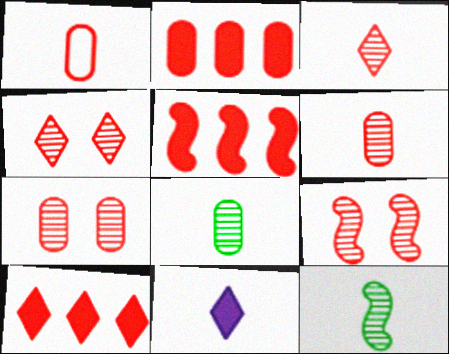[[1, 2, 7], 
[1, 4, 5], 
[1, 9, 10], 
[1, 11, 12], 
[2, 5, 10], 
[4, 7, 9]]